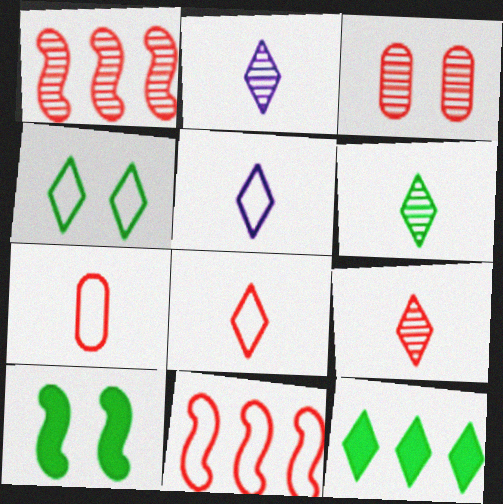[[1, 3, 9], 
[2, 6, 9], 
[4, 6, 12]]